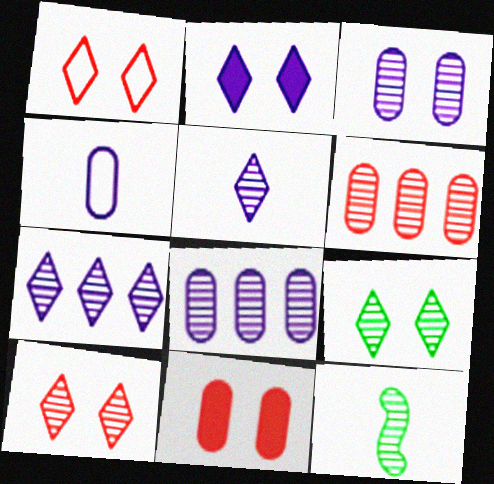[[1, 2, 9], 
[8, 10, 12]]